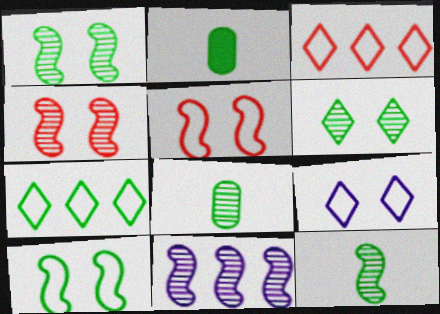[[1, 2, 7], 
[4, 11, 12]]